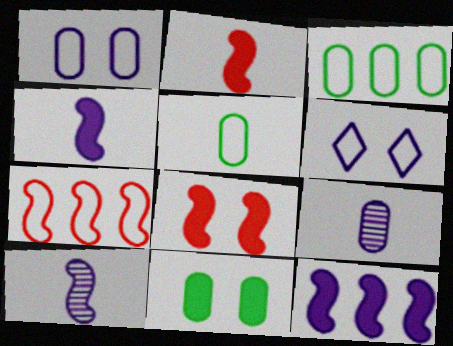[[5, 6, 7], 
[6, 9, 12]]